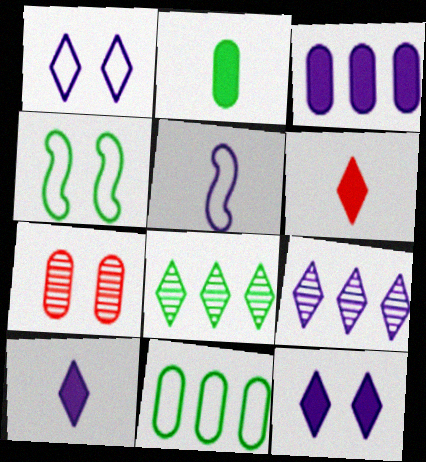[[1, 6, 8], 
[1, 9, 10], 
[2, 4, 8], 
[4, 7, 12]]